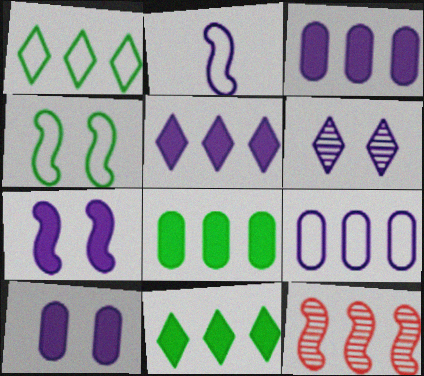[[1, 3, 12], 
[2, 3, 6], 
[9, 11, 12]]